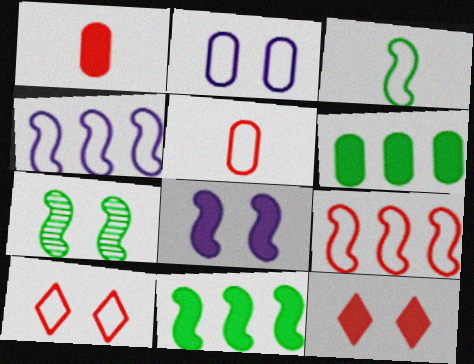[[2, 7, 12], 
[3, 7, 11], 
[5, 9, 10]]